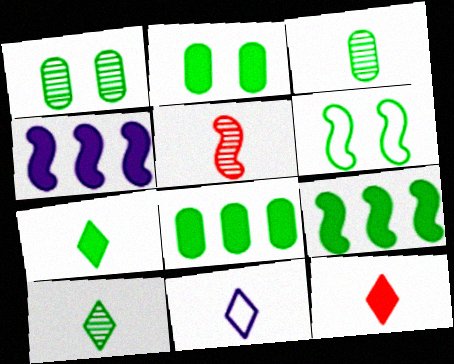[[2, 4, 12], 
[2, 7, 9], 
[4, 5, 6], 
[6, 8, 10], 
[10, 11, 12]]